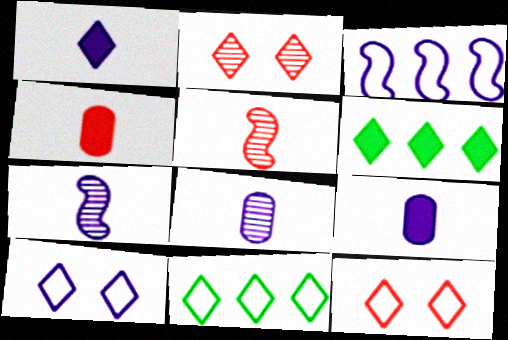[[1, 2, 11]]